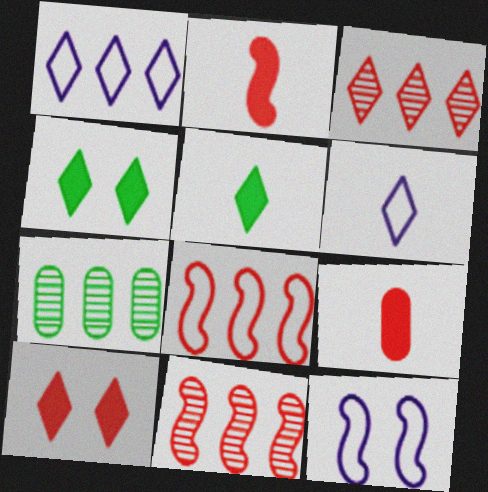[[3, 4, 6]]